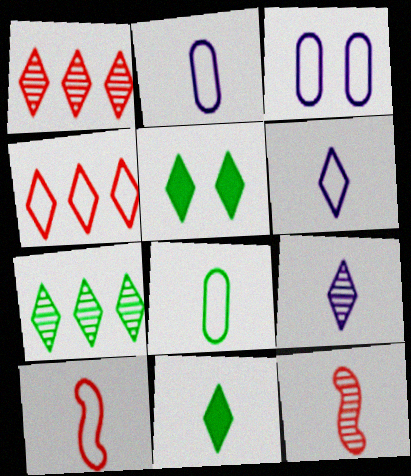[[1, 5, 6], 
[2, 11, 12], 
[4, 5, 9], 
[6, 8, 10]]